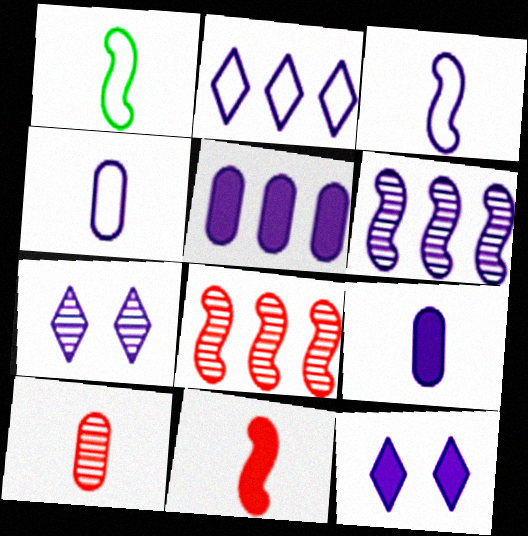[[2, 5, 6], 
[3, 5, 7], 
[4, 6, 12]]